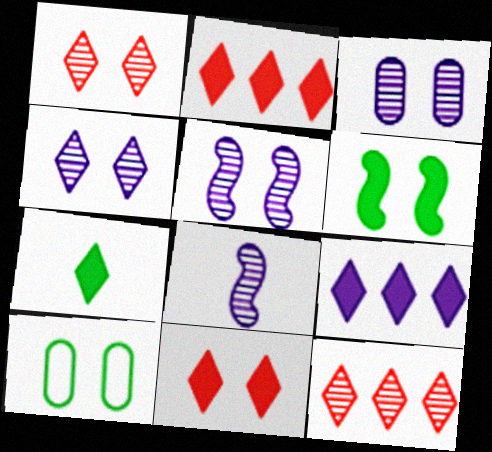[[2, 8, 10], 
[3, 4, 5], 
[5, 10, 11], 
[7, 9, 11]]